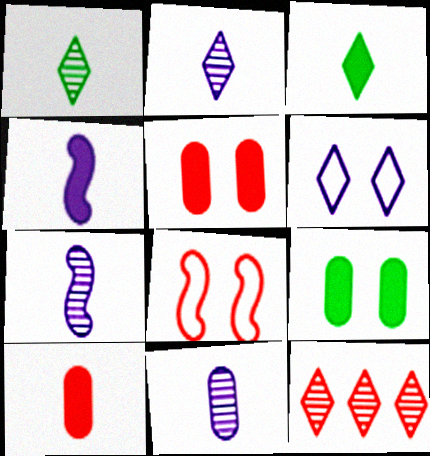[[2, 7, 11], 
[3, 4, 10], 
[3, 6, 12], 
[8, 10, 12]]